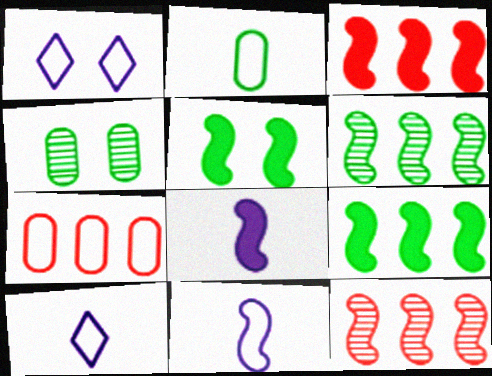[[3, 4, 10], 
[3, 5, 8], 
[5, 11, 12]]